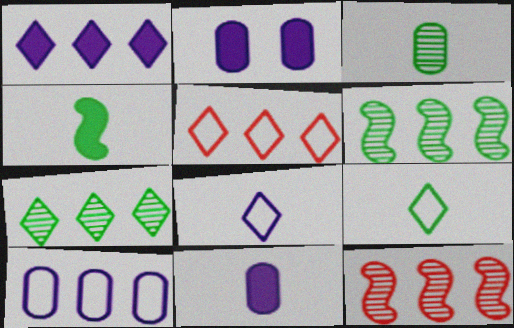[[1, 5, 7], 
[2, 9, 12], 
[3, 4, 9]]